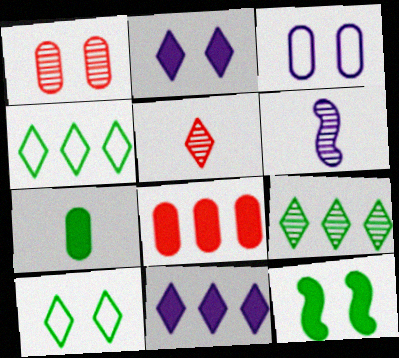[[1, 6, 9], 
[2, 4, 5], 
[3, 6, 11], 
[5, 10, 11], 
[6, 8, 10]]